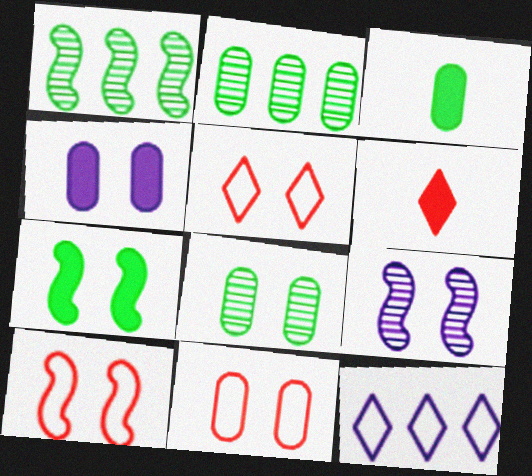[[4, 8, 11], 
[5, 10, 11], 
[7, 9, 10]]